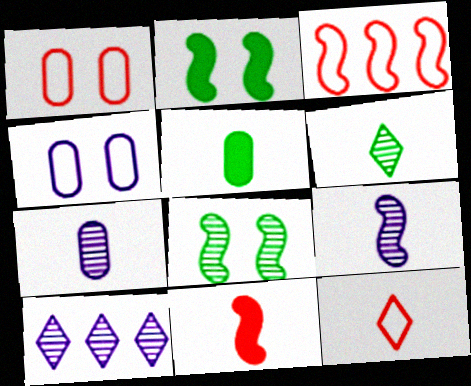[[1, 3, 12], 
[2, 3, 9], 
[5, 9, 12]]